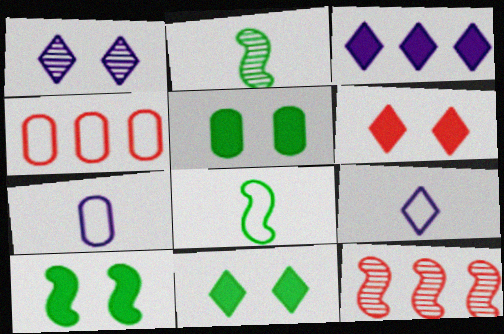[[1, 3, 9], 
[5, 9, 12], 
[5, 10, 11], 
[7, 11, 12]]